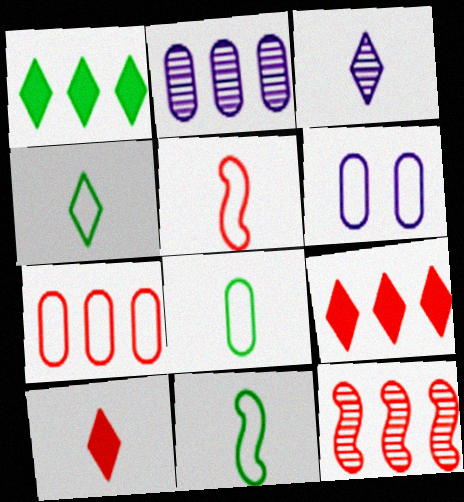[[3, 4, 10], 
[4, 8, 11], 
[6, 7, 8], 
[7, 9, 12]]